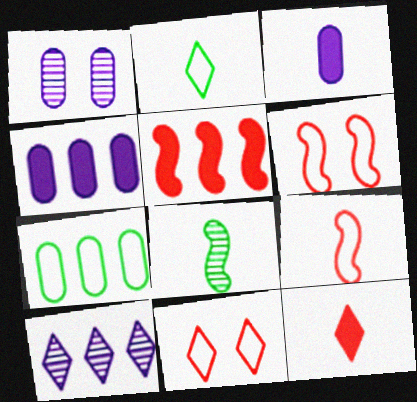[[1, 2, 5], 
[4, 8, 11], 
[5, 7, 10]]